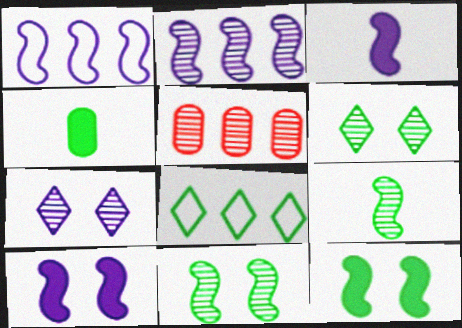[[4, 8, 11], 
[5, 7, 9]]